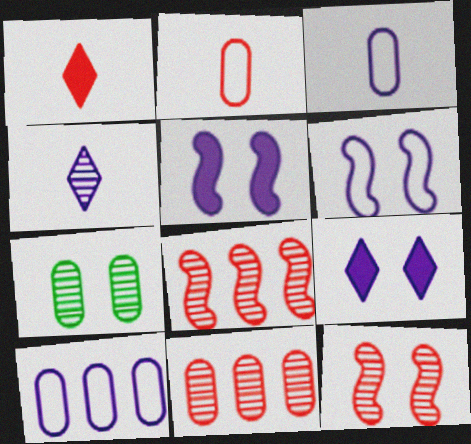[[4, 5, 10], 
[4, 7, 8]]